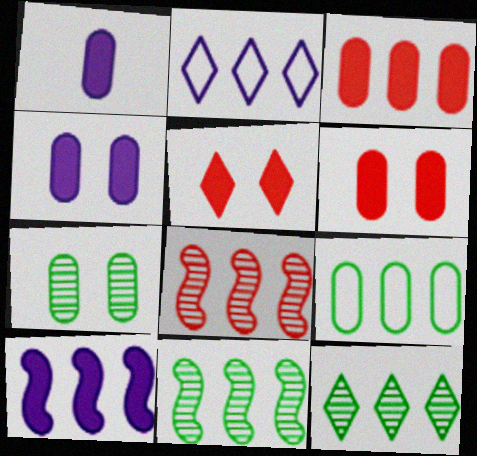[[2, 3, 11]]